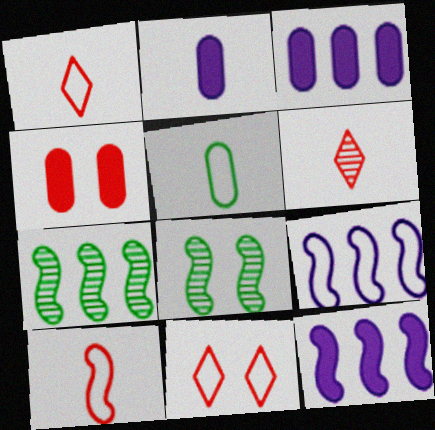[[1, 3, 8], 
[2, 7, 11], 
[5, 9, 11], 
[8, 10, 12]]